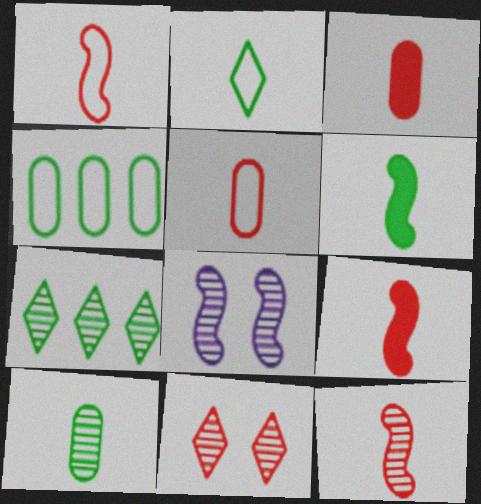[[1, 9, 12], 
[2, 6, 10]]